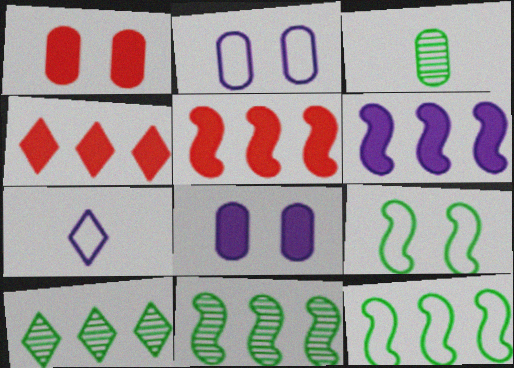[[1, 7, 11]]